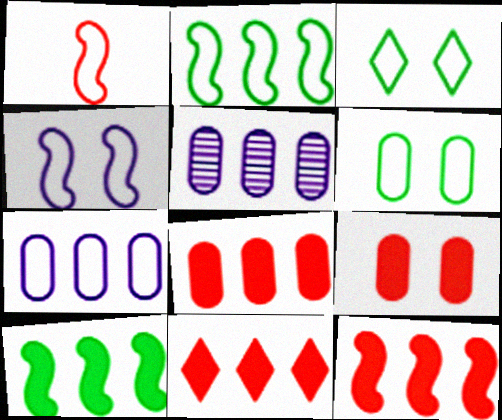[[1, 2, 4], 
[1, 3, 7], 
[2, 5, 11], 
[8, 11, 12]]